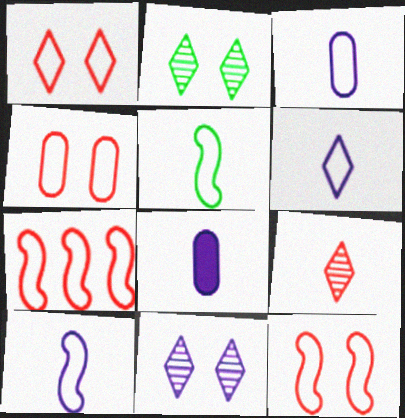[[1, 4, 12], 
[2, 7, 8], 
[3, 6, 10], 
[5, 8, 9]]